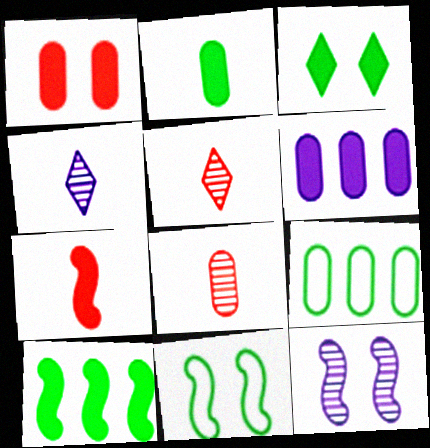[[1, 2, 6], 
[2, 3, 10], 
[3, 6, 7], 
[5, 6, 11]]